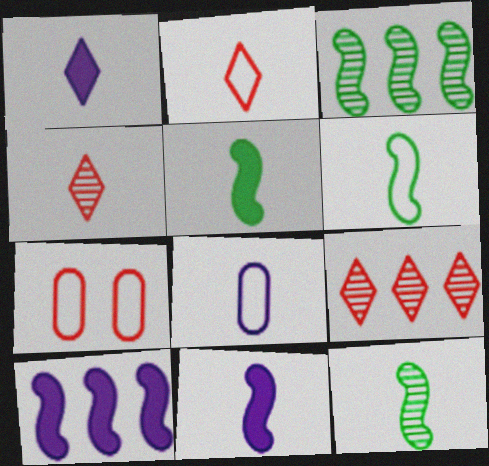[[1, 3, 7], 
[2, 6, 8], 
[4, 5, 8], 
[5, 6, 12]]